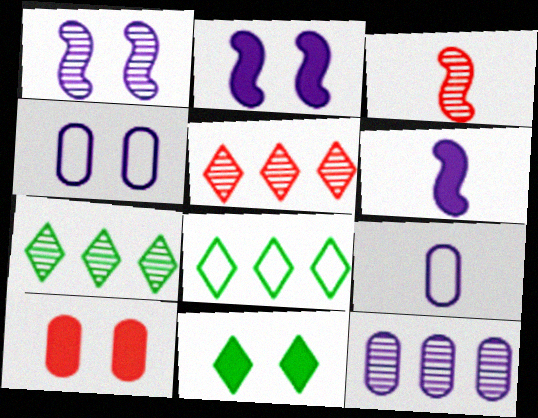[[2, 10, 11]]